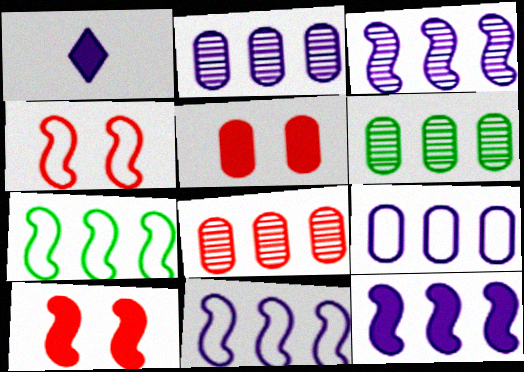[[1, 4, 6], 
[2, 6, 8], 
[3, 11, 12]]